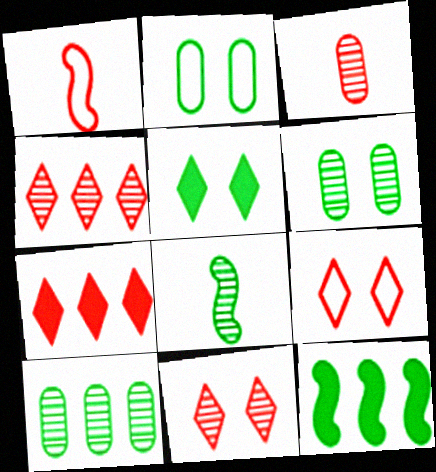[]